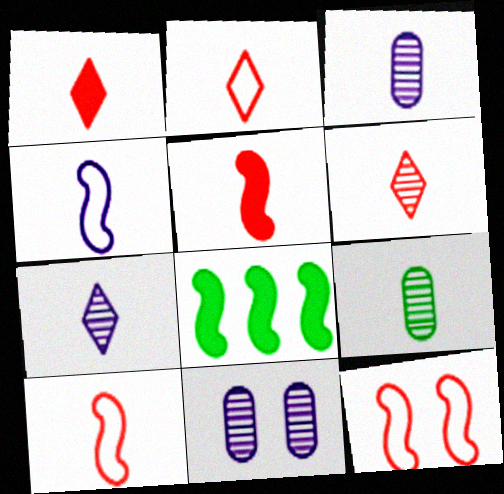[[1, 2, 6], 
[1, 4, 9], 
[2, 8, 11]]